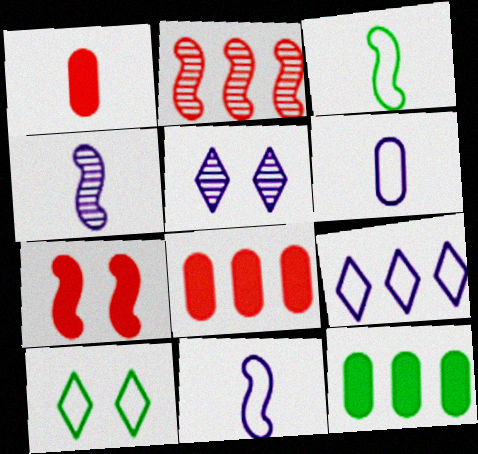[[2, 9, 12], 
[3, 5, 8], 
[4, 8, 10]]